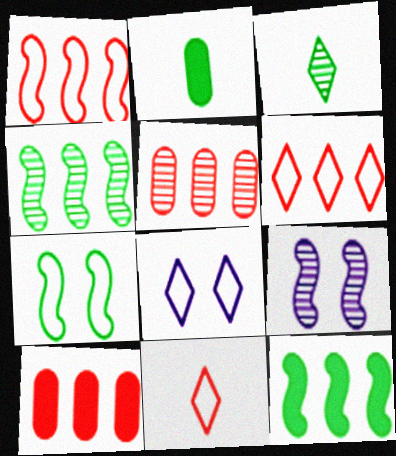[[2, 6, 9], 
[3, 5, 9]]